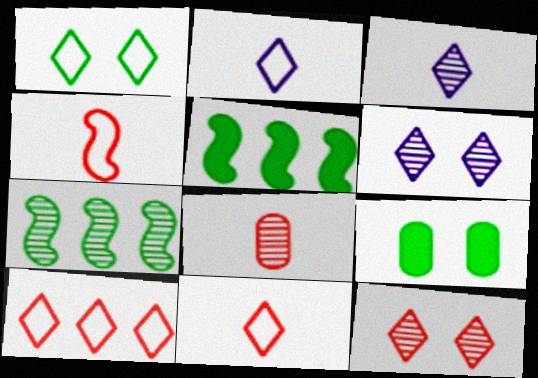[[1, 2, 10], 
[6, 7, 8]]